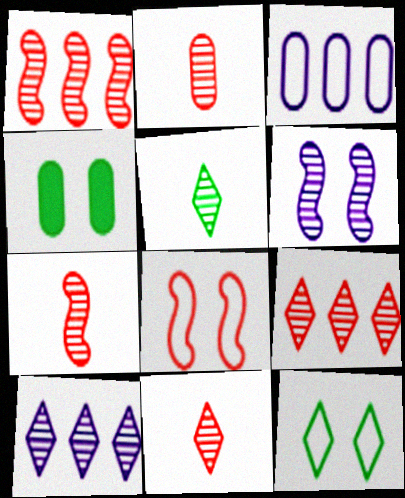[[2, 3, 4], 
[2, 7, 11]]